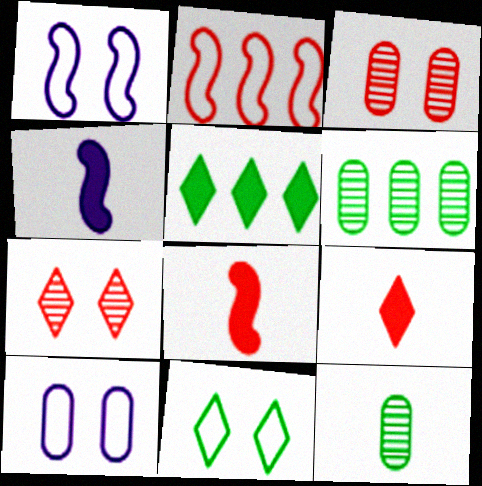[[1, 6, 9], 
[2, 3, 9]]